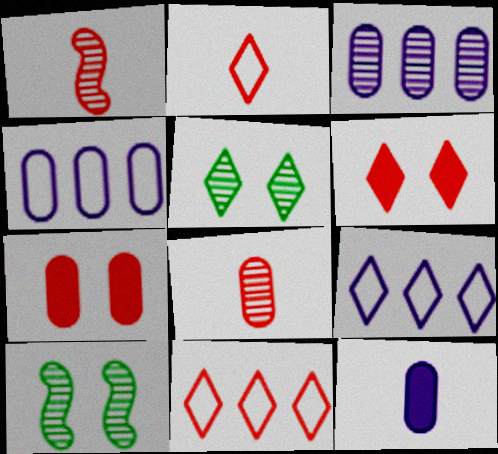[[1, 3, 5], 
[1, 7, 11], 
[10, 11, 12]]